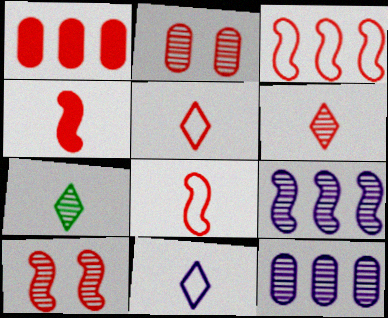[[1, 5, 10], 
[2, 7, 9], 
[3, 4, 10], 
[7, 10, 12]]